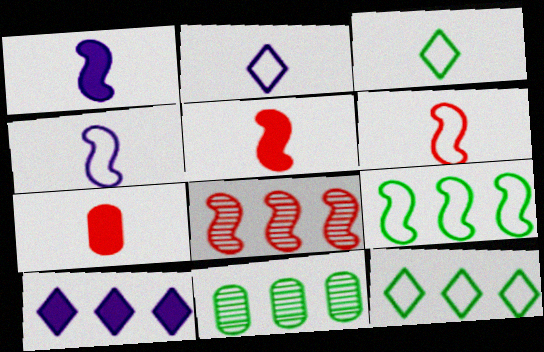[]